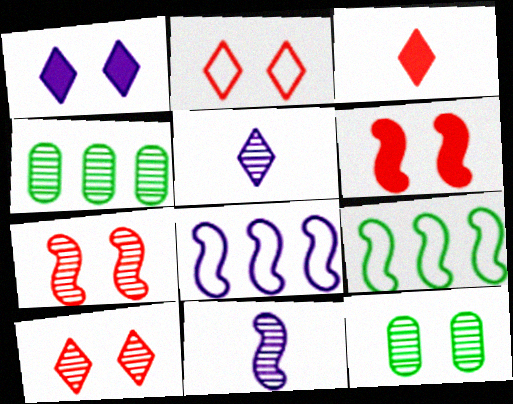[[3, 8, 12], 
[4, 5, 7], 
[4, 10, 11], 
[6, 9, 11]]